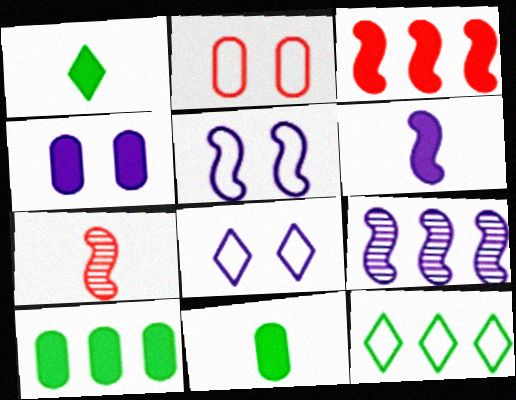[[1, 2, 9], 
[1, 3, 4], 
[4, 7, 12], 
[5, 6, 9], 
[7, 8, 10]]